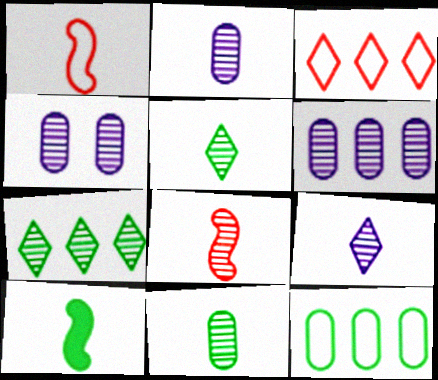[[2, 4, 6], 
[2, 5, 8], 
[3, 4, 10], 
[4, 7, 8], 
[8, 9, 11]]